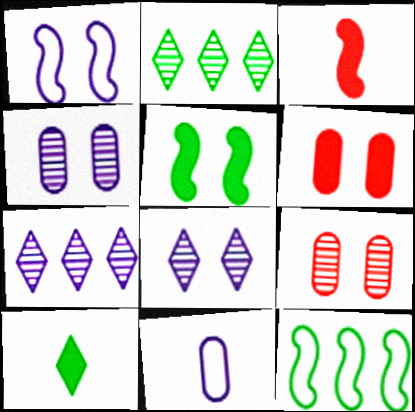[]